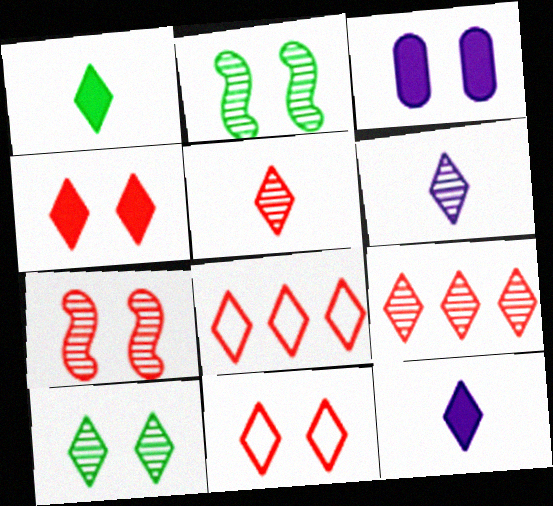[[2, 3, 11], 
[4, 5, 8], 
[6, 9, 10], 
[8, 10, 12]]